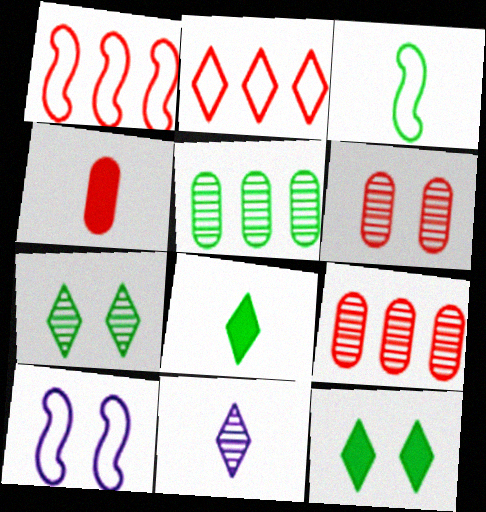[[1, 3, 10], 
[2, 11, 12], 
[3, 4, 11], 
[3, 5, 12], 
[6, 10, 12], 
[8, 9, 10]]